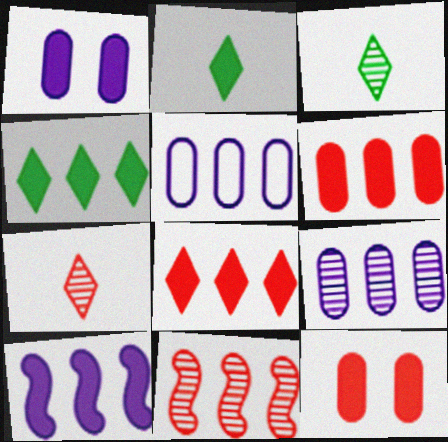[[2, 10, 12], 
[4, 5, 11], 
[4, 6, 10]]